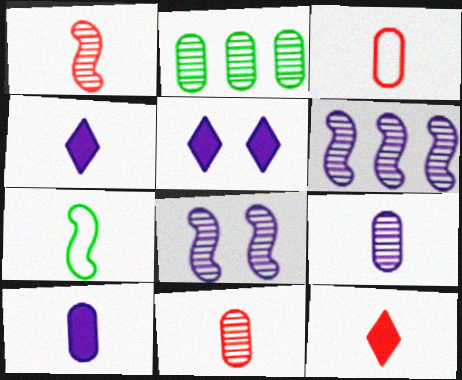[[1, 3, 12], 
[4, 7, 11], 
[7, 9, 12]]